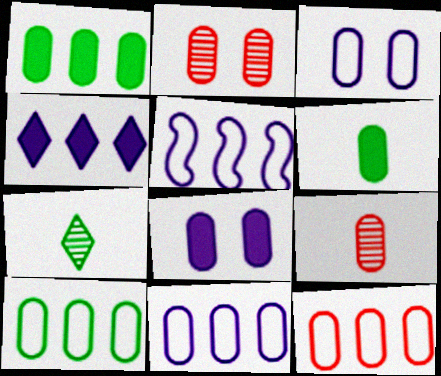[[1, 3, 9], 
[2, 6, 11], 
[8, 9, 10], 
[10, 11, 12]]